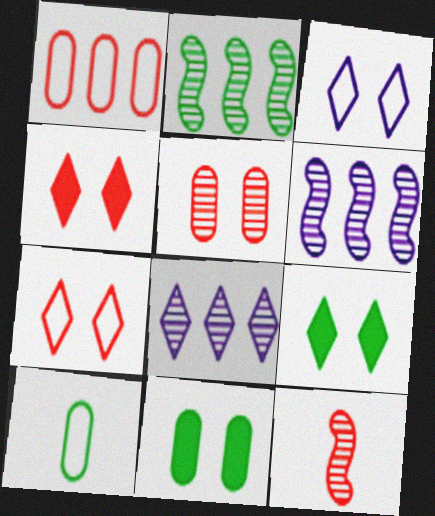[[1, 4, 12], 
[2, 9, 10], 
[4, 6, 10]]